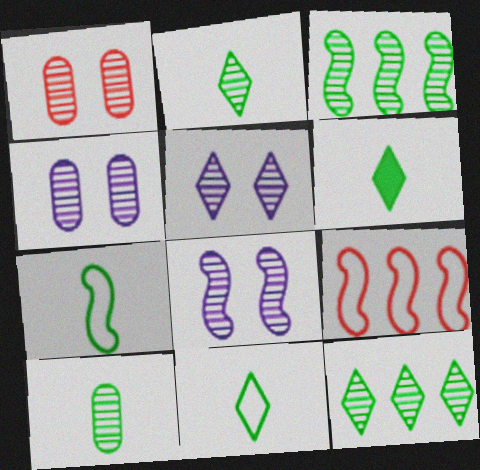[[2, 6, 11], 
[4, 5, 8], 
[4, 6, 9], 
[6, 7, 10]]